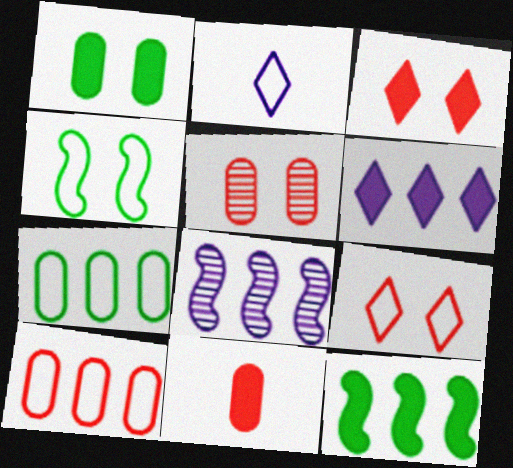[[2, 4, 10], 
[2, 5, 12], 
[5, 10, 11]]